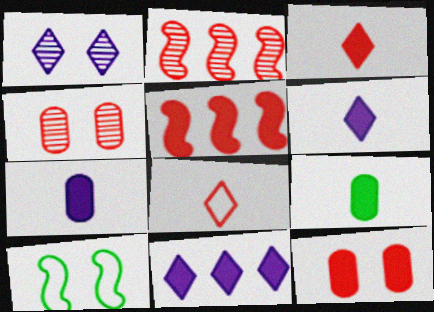[[1, 10, 12], 
[2, 8, 12], 
[3, 5, 12], 
[4, 5, 8]]